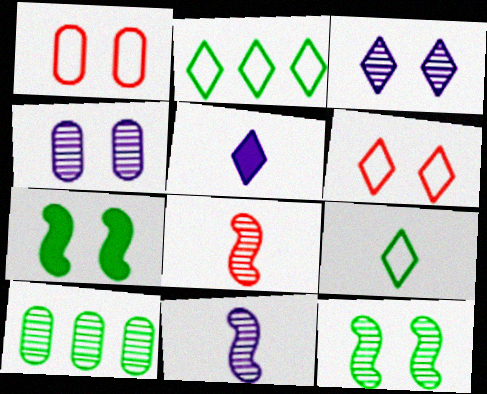[[1, 3, 7], 
[3, 8, 10], 
[4, 6, 7], 
[7, 9, 10]]